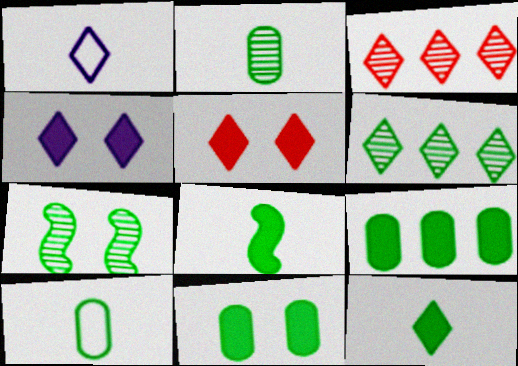[[1, 5, 6], 
[2, 6, 7]]